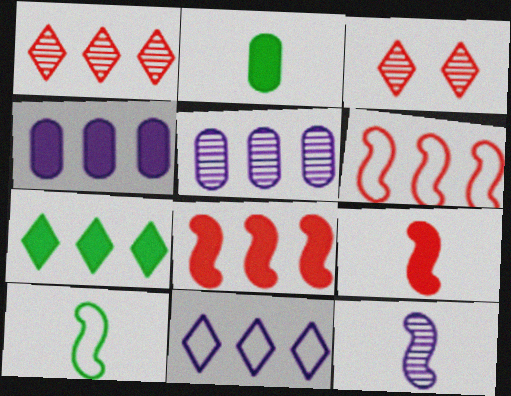[[1, 7, 11], 
[3, 4, 10], 
[4, 7, 8], 
[5, 6, 7], 
[9, 10, 12]]